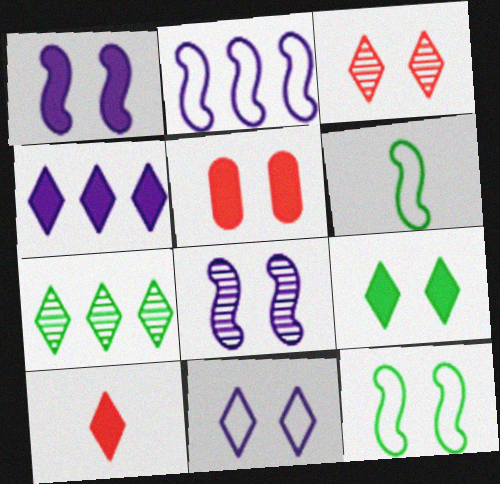[[1, 5, 9], 
[3, 9, 11], 
[4, 9, 10], 
[7, 10, 11]]